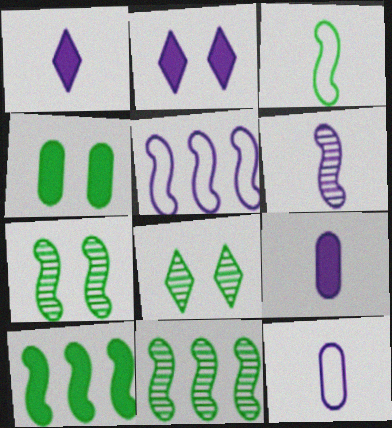[[1, 6, 12], 
[3, 7, 10]]